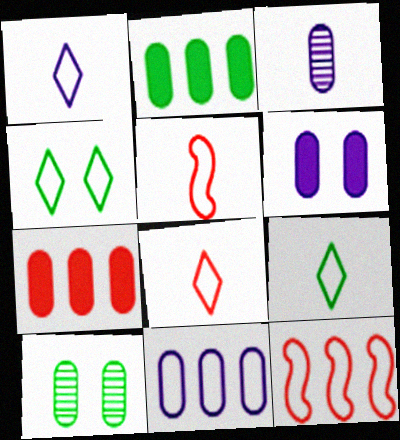[[1, 8, 9], 
[3, 6, 11], 
[4, 5, 11]]